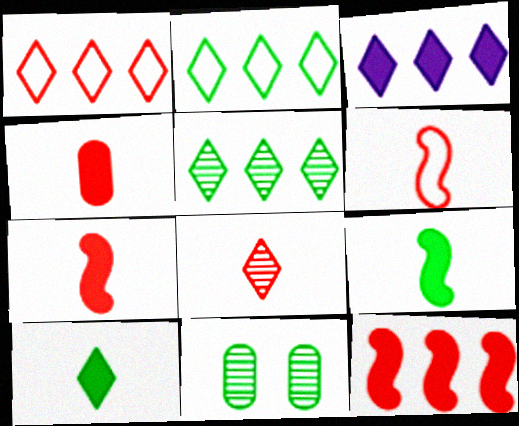[[1, 3, 5], 
[2, 9, 11], 
[3, 6, 11], 
[4, 6, 8]]